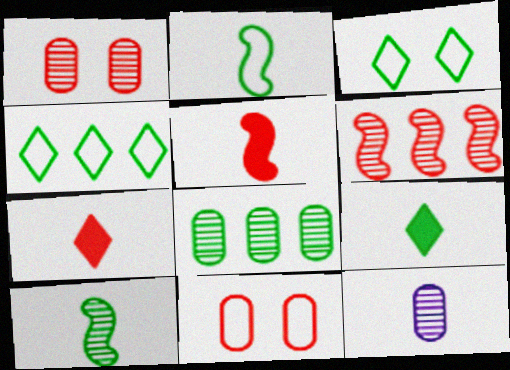[[1, 8, 12], 
[2, 7, 12], 
[6, 7, 11]]